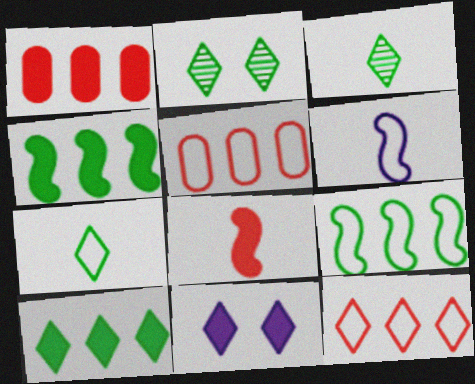[[1, 2, 6], 
[2, 7, 10], 
[3, 11, 12]]